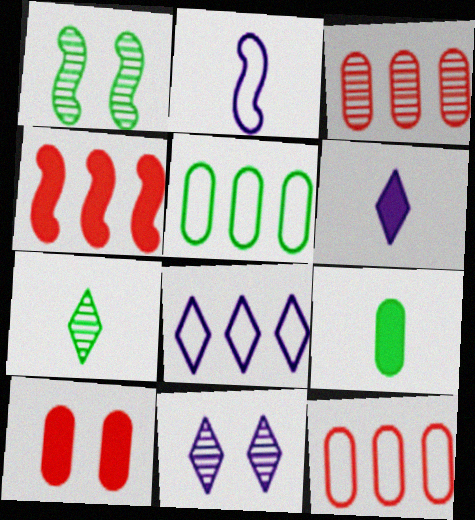[[1, 2, 4], 
[1, 6, 12], 
[6, 8, 11]]